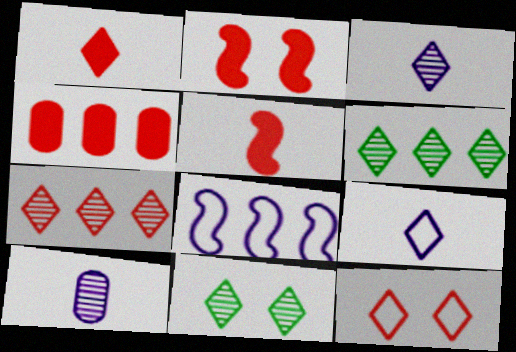[[1, 2, 4], 
[1, 7, 12], 
[3, 7, 11], 
[4, 6, 8]]